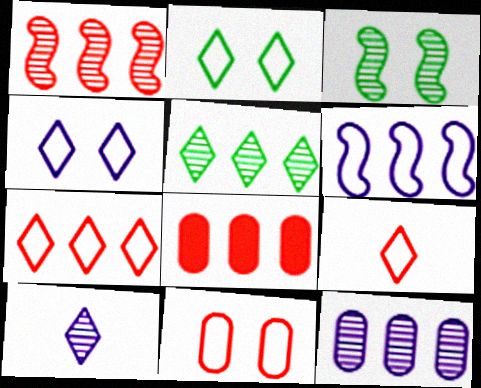[[1, 5, 12], 
[1, 7, 8], 
[5, 6, 8]]